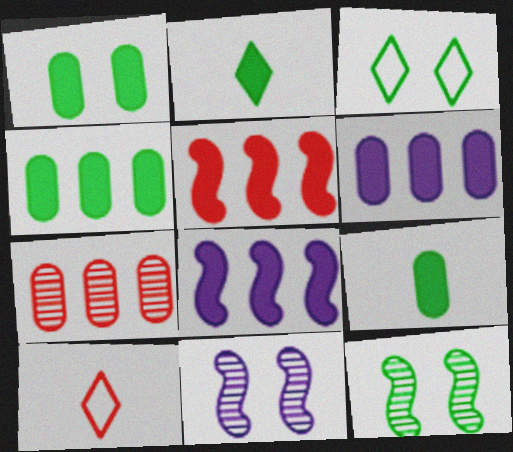[[1, 3, 12], 
[1, 4, 9], 
[4, 10, 11], 
[6, 10, 12]]